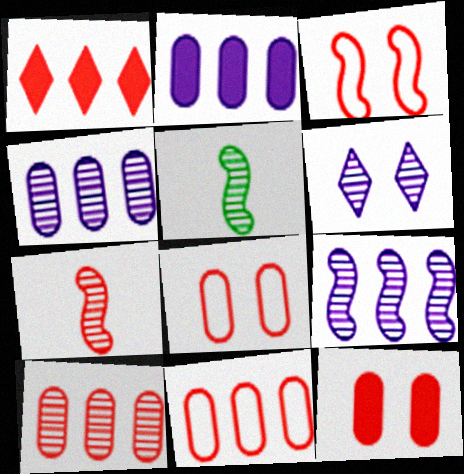[[1, 7, 8], 
[5, 6, 10]]